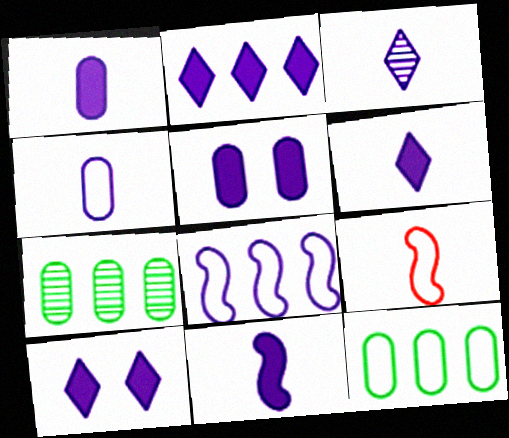[[1, 6, 11], 
[2, 5, 11], 
[2, 6, 10], 
[3, 4, 11], 
[3, 5, 8], 
[7, 9, 10]]